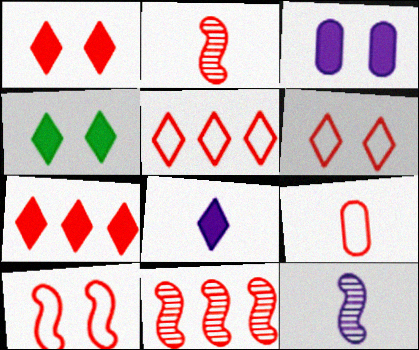[[1, 9, 11], 
[4, 7, 8], 
[5, 9, 10]]